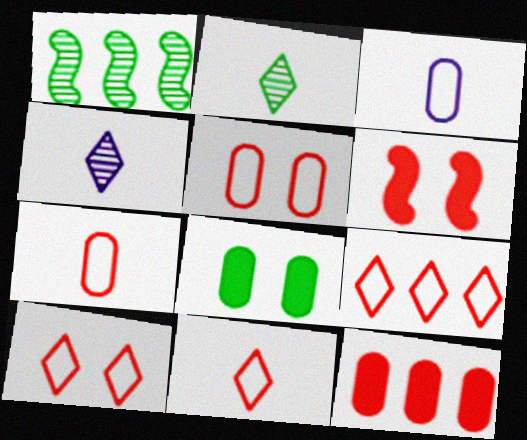[[9, 10, 11]]